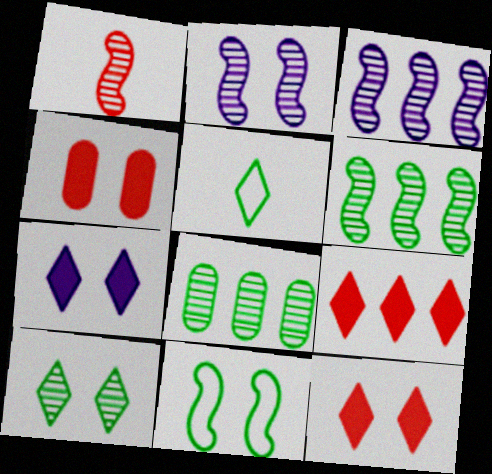[[1, 2, 6], 
[3, 4, 5]]